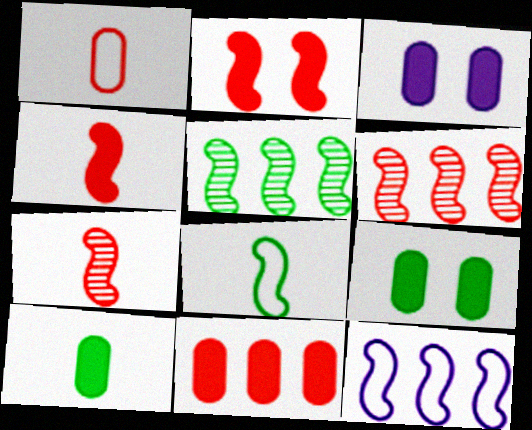[[3, 10, 11]]